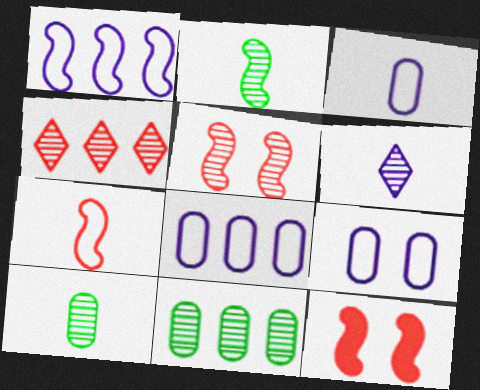[[1, 2, 12], 
[3, 8, 9], 
[5, 6, 11]]